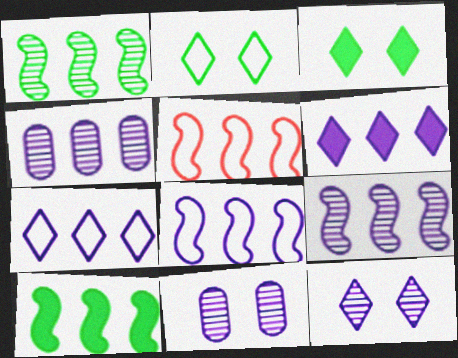[[4, 6, 8], 
[5, 9, 10]]